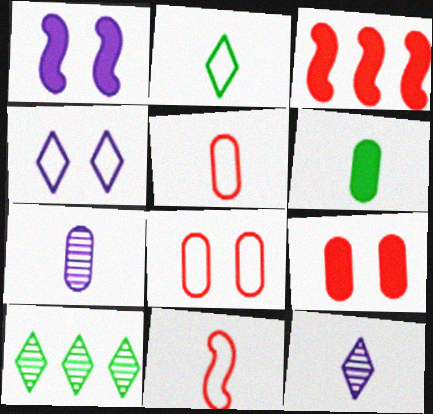[[1, 5, 10], 
[5, 6, 7], 
[6, 11, 12]]